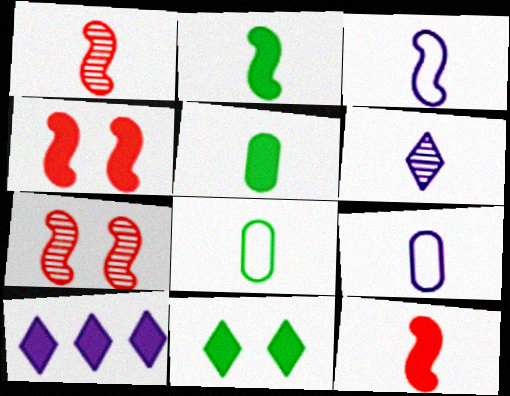[[1, 2, 3], 
[4, 5, 10], 
[6, 8, 12], 
[7, 8, 10]]